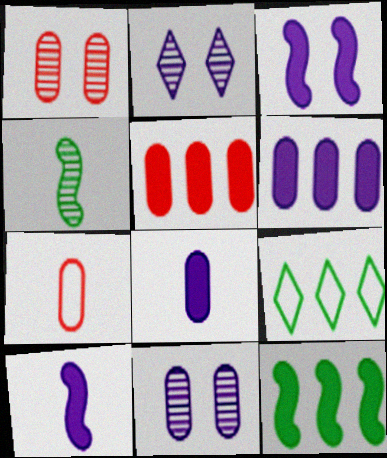[[1, 5, 7], 
[1, 9, 10], 
[2, 7, 12]]